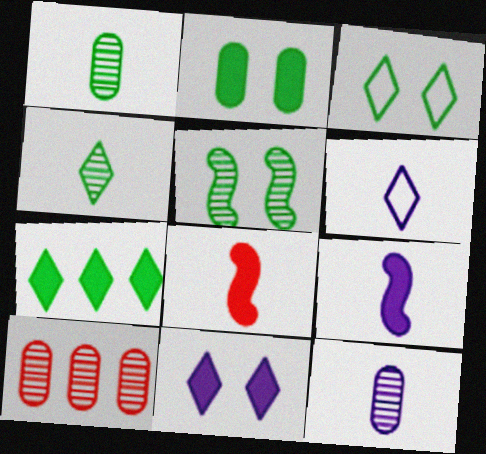[[1, 6, 8], 
[2, 3, 5], 
[3, 4, 7], 
[3, 9, 10], 
[6, 9, 12]]